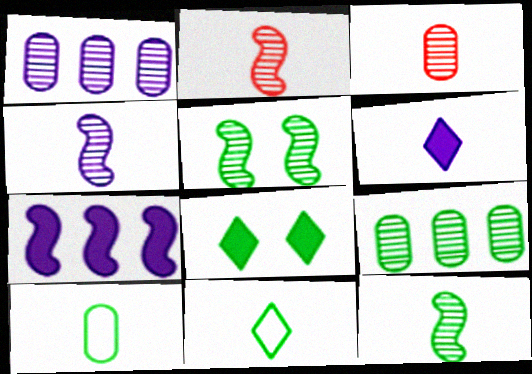[[2, 4, 12], 
[2, 6, 10]]